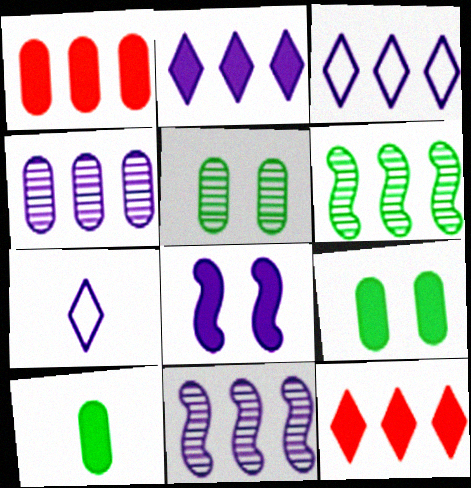[[1, 3, 6], 
[4, 7, 8], 
[8, 10, 12]]